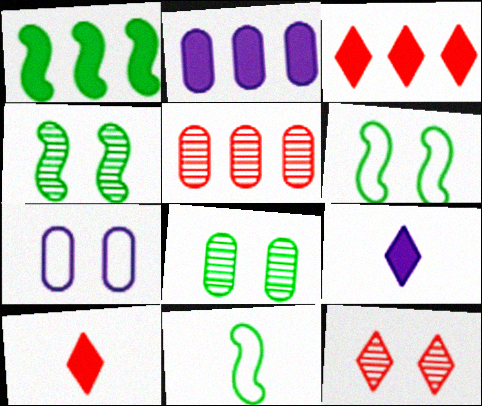[[1, 2, 3], 
[1, 4, 11], 
[2, 11, 12], 
[5, 6, 9]]